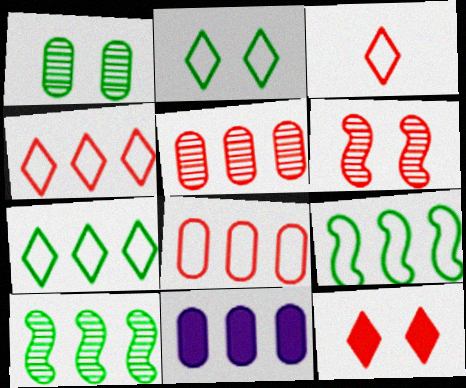[[4, 10, 11]]